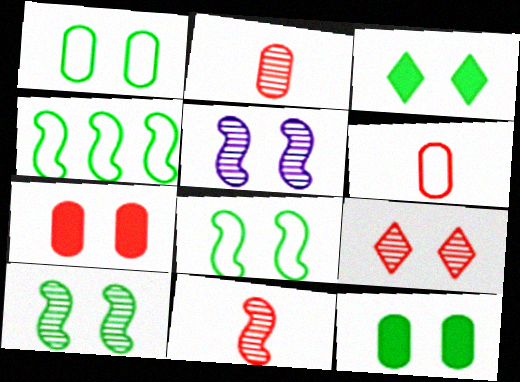[[1, 3, 10]]